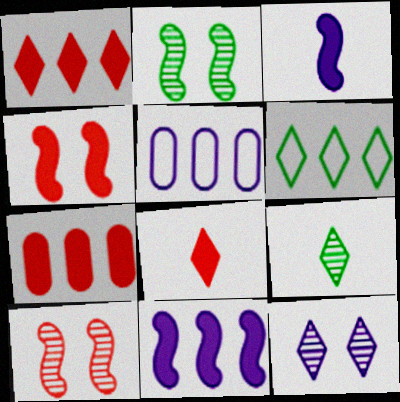[[2, 5, 8], 
[3, 5, 12], 
[4, 5, 9], 
[4, 7, 8], 
[6, 8, 12]]